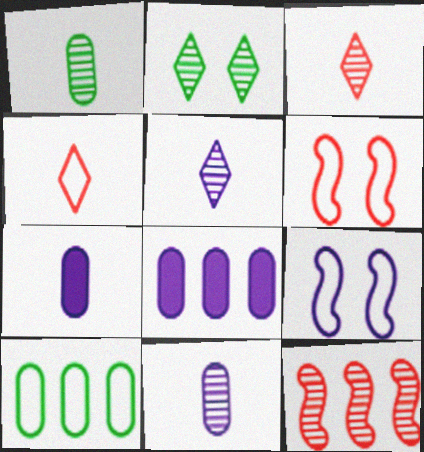[[2, 11, 12], 
[4, 9, 10], 
[5, 8, 9]]